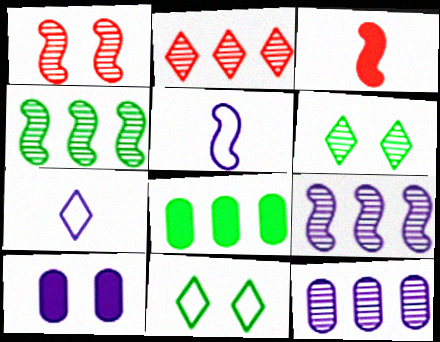[[1, 7, 8], 
[1, 10, 11], 
[2, 4, 12], 
[3, 11, 12], 
[7, 9, 10]]